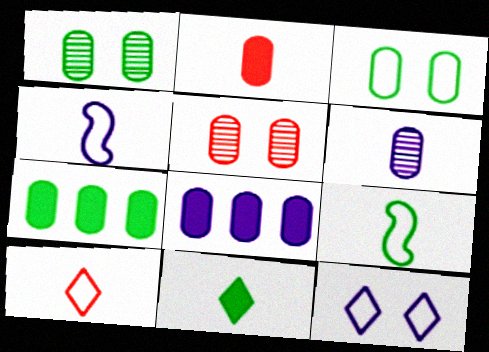[]